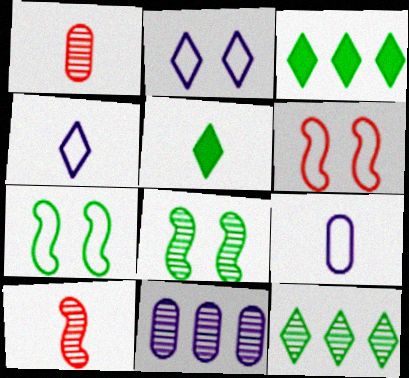[[5, 6, 11], 
[5, 9, 10]]